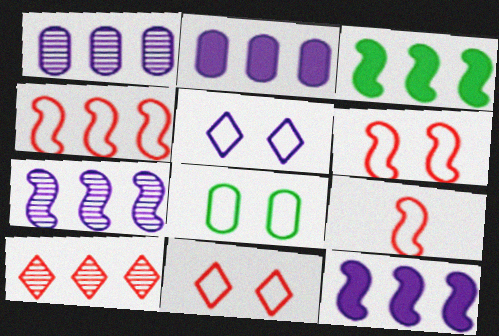[[3, 4, 7], 
[4, 6, 9], 
[5, 6, 8]]